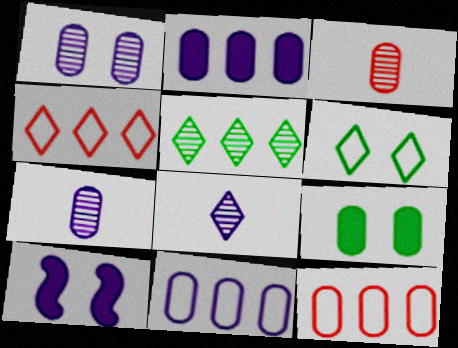[[3, 9, 11], 
[7, 9, 12], 
[8, 10, 11]]